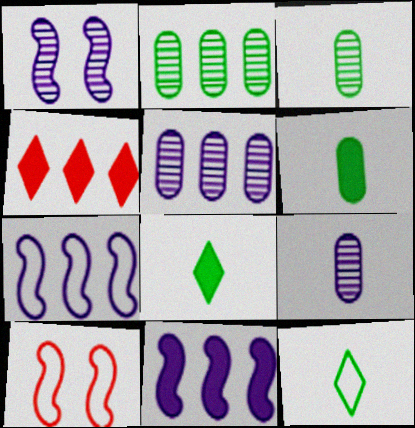[[2, 4, 7], 
[5, 8, 10]]